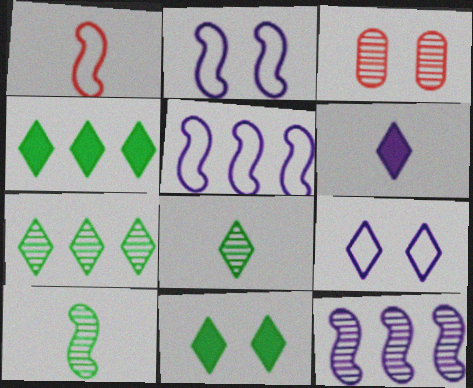[[2, 3, 11], 
[3, 8, 12]]